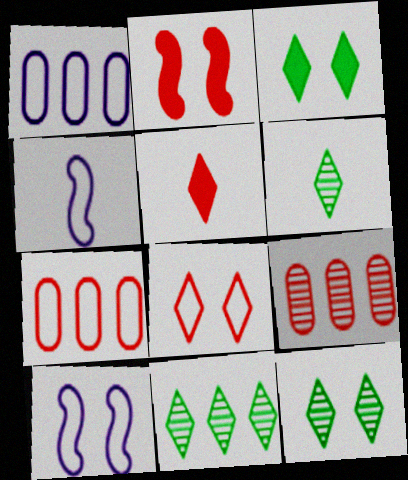[[1, 2, 6], 
[3, 4, 9], 
[6, 11, 12]]